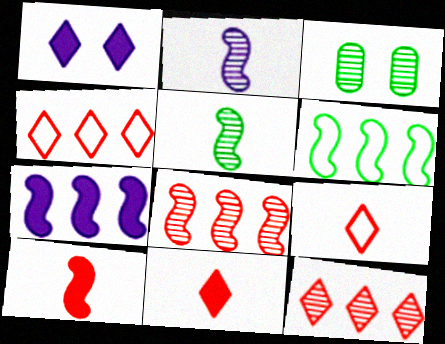[[2, 3, 12], 
[3, 7, 9], 
[6, 7, 8]]